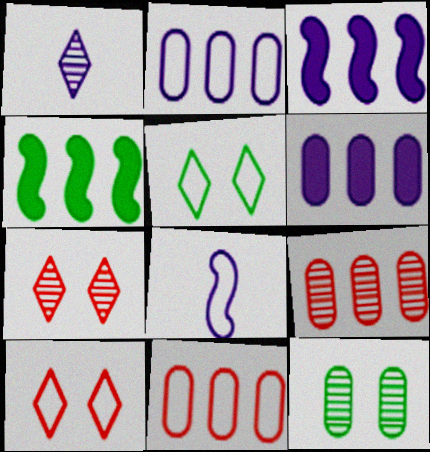[[5, 8, 11]]